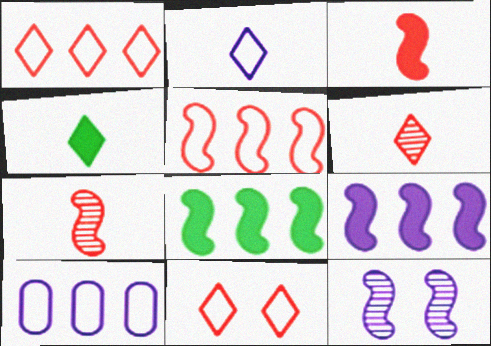[[2, 4, 6]]